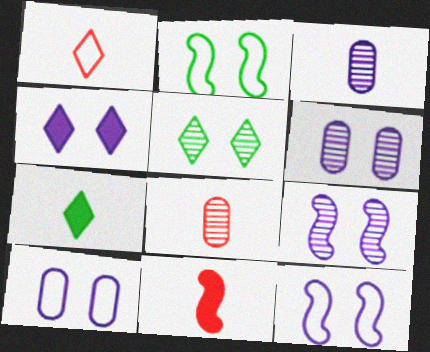[[1, 8, 11], 
[4, 6, 12], 
[4, 9, 10]]